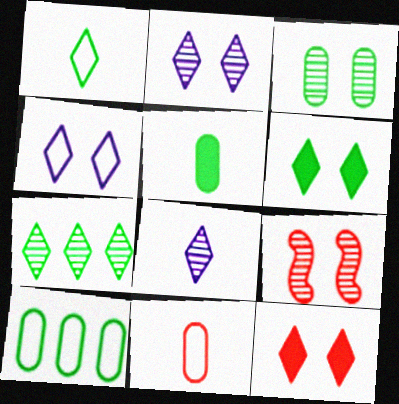[[1, 6, 7], 
[2, 3, 9], 
[3, 5, 10]]